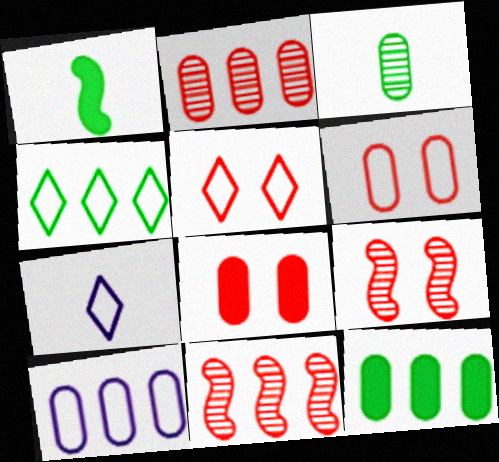[[2, 10, 12], 
[3, 8, 10], 
[4, 5, 7], 
[5, 8, 9], 
[7, 9, 12]]